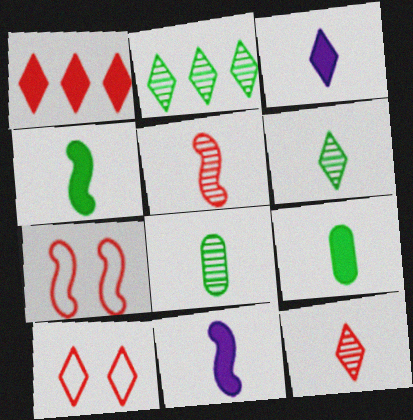[[1, 10, 12], 
[2, 3, 10]]